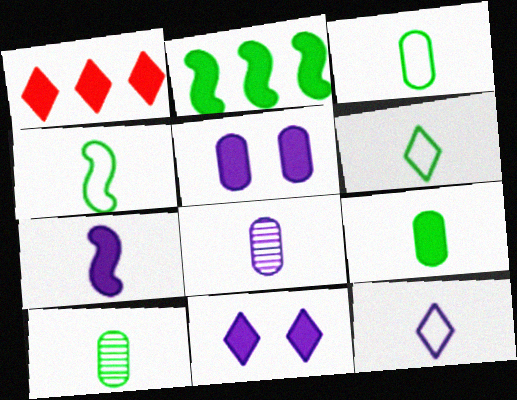[[3, 4, 6], 
[3, 9, 10], 
[7, 8, 12]]